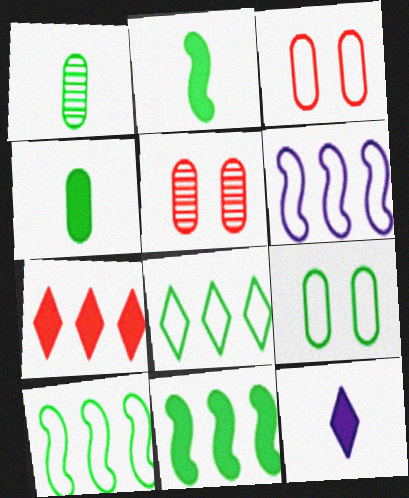[[5, 10, 12]]